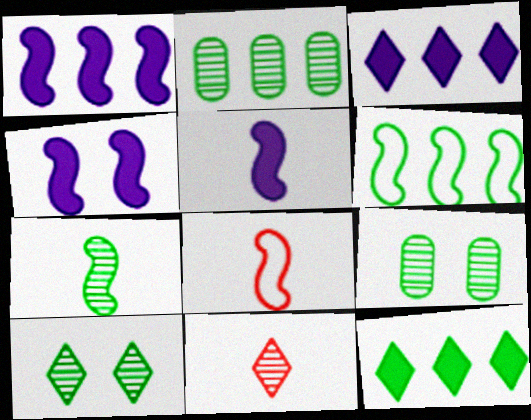[[1, 4, 5], 
[2, 6, 12], 
[2, 7, 10], 
[3, 8, 9], 
[5, 7, 8]]